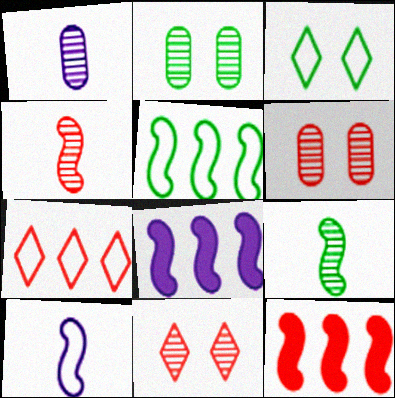[[1, 3, 12]]